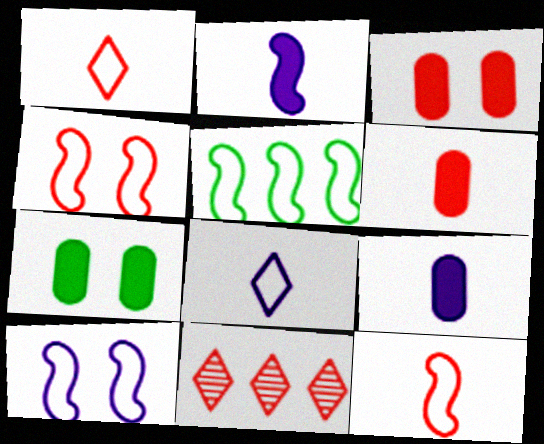[[3, 11, 12], 
[4, 6, 11], 
[5, 10, 12]]